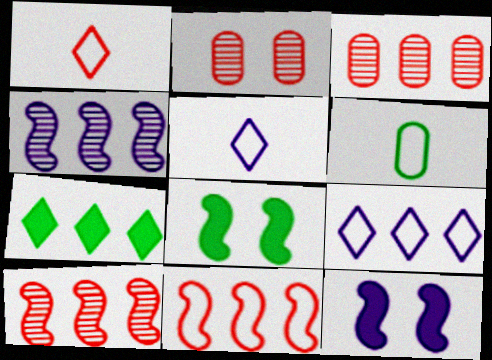[[3, 5, 8]]